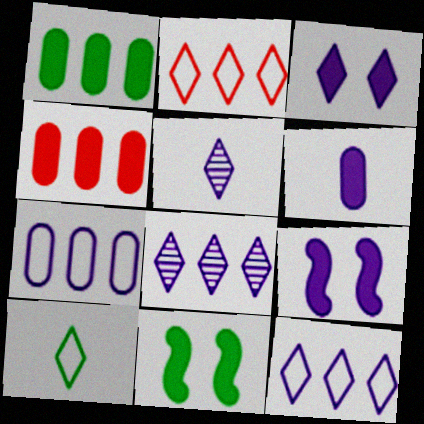[[3, 5, 12], 
[5, 7, 9]]